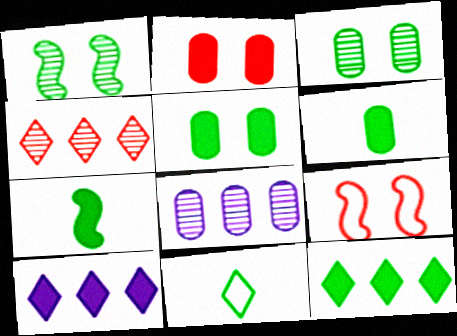[[2, 7, 10], 
[5, 7, 12]]